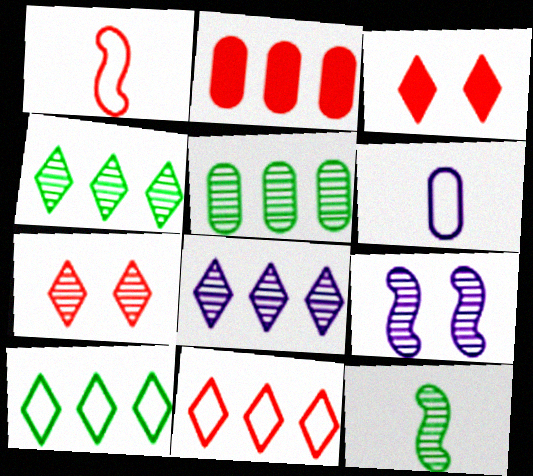[[1, 2, 7]]